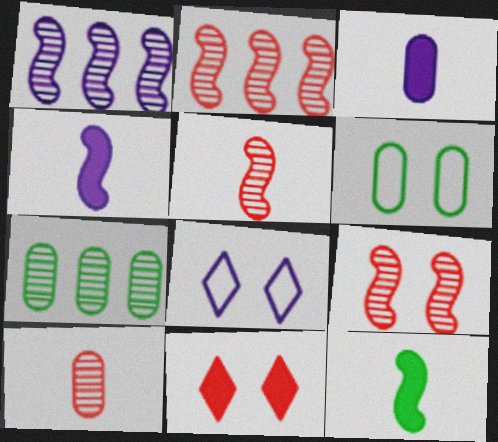[[1, 3, 8], 
[2, 5, 9]]